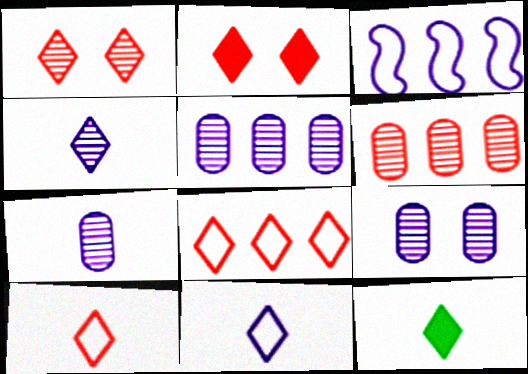[[4, 10, 12], 
[5, 7, 9]]